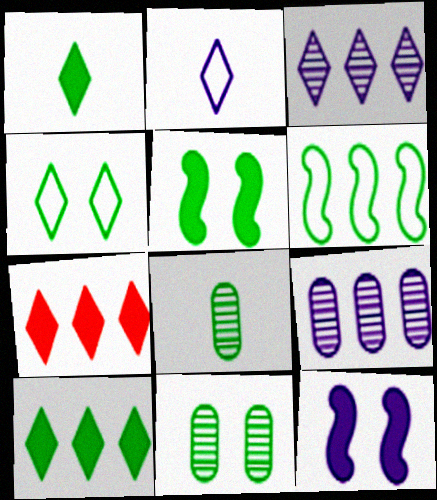[[1, 6, 11], 
[2, 9, 12], 
[4, 5, 11], 
[6, 7, 9]]